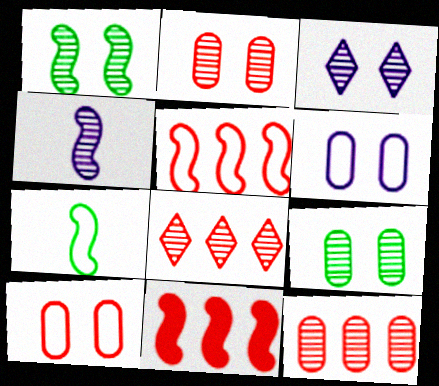[[1, 2, 3], 
[4, 8, 9]]